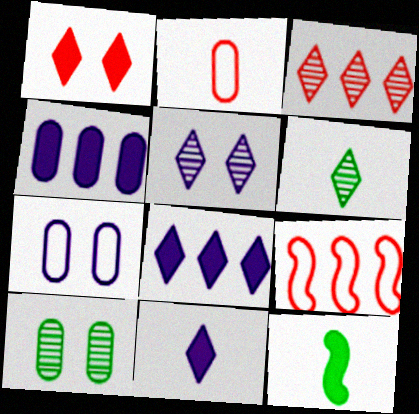[[1, 4, 12], 
[2, 4, 10], 
[3, 5, 6], 
[3, 7, 12], 
[9, 10, 11]]